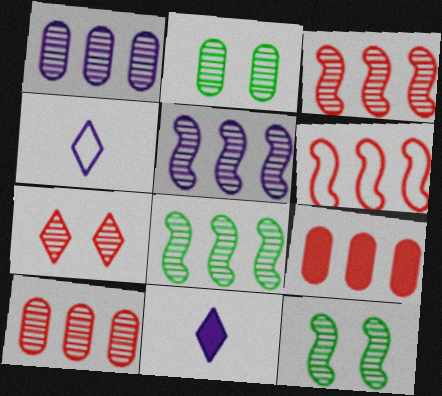[[2, 6, 11], 
[3, 5, 8], 
[4, 9, 12]]